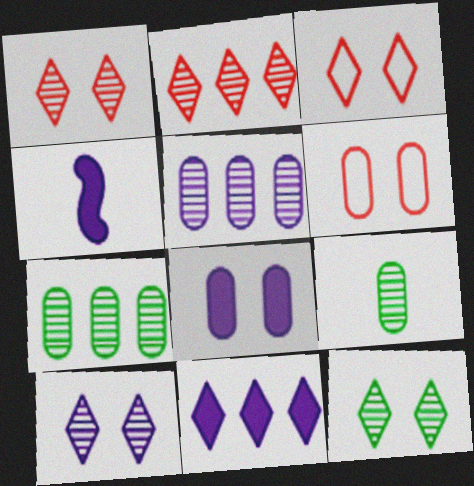[[1, 10, 12], 
[3, 4, 7], 
[4, 8, 11]]